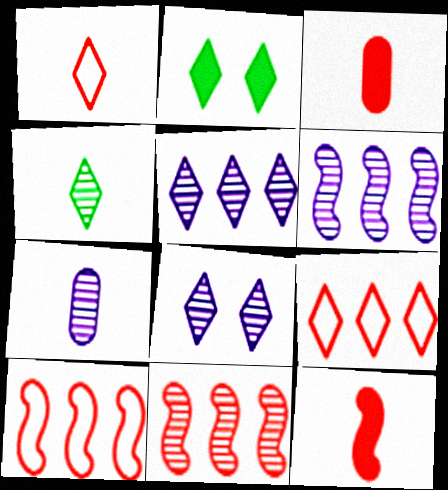[[1, 2, 5], 
[2, 7, 10], 
[6, 7, 8]]